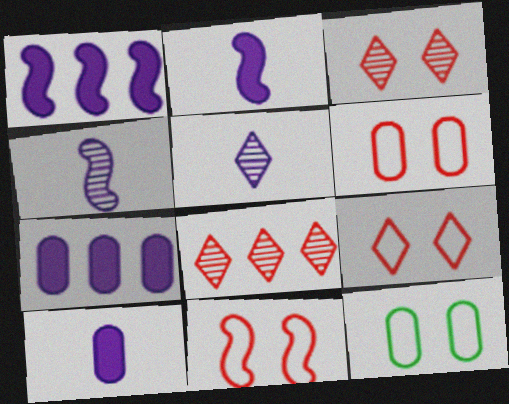[[2, 8, 12], 
[6, 9, 11]]